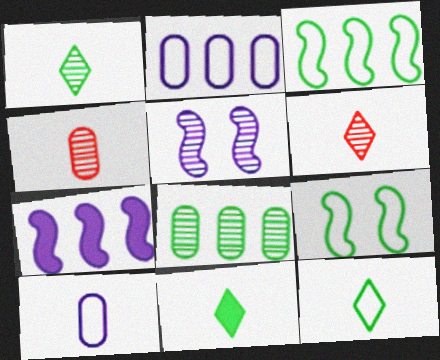[[1, 11, 12], 
[5, 6, 8], 
[8, 9, 11]]